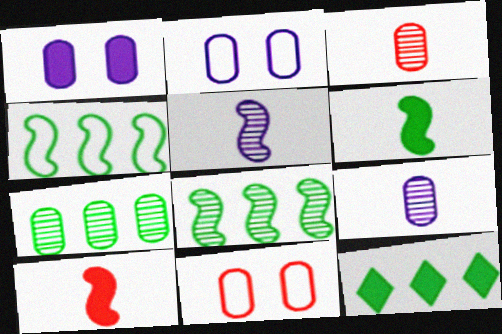[[1, 10, 12], 
[4, 7, 12], 
[5, 11, 12]]